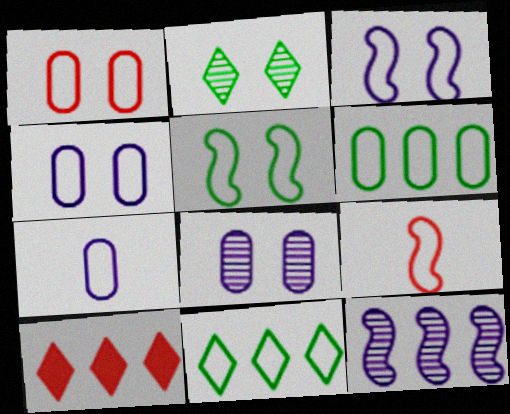[[1, 6, 7], 
[4, 9, 11], 
[6, 10, 12]]